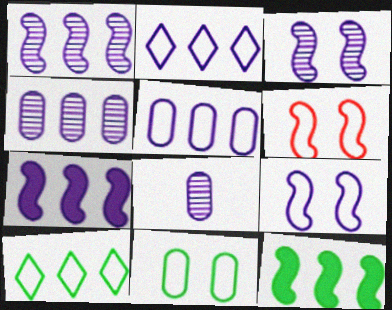[[2, 4, 7]]